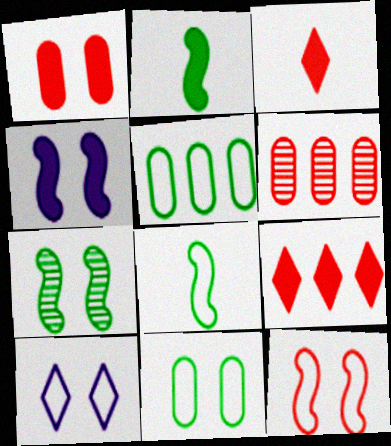[[1, 7, 10], 
[2, 6, 10], 
[3, 6, 12], 
[4, 7, 12], 
[10, 11, 12]]